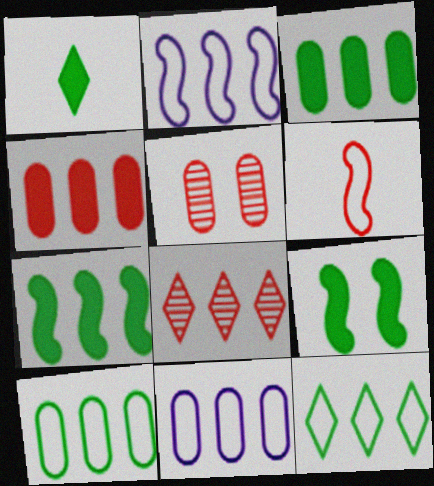[[1, 2, 5], 
[1, 3, 9], 
[2, 3, 8], 
[7, 8, 11]]